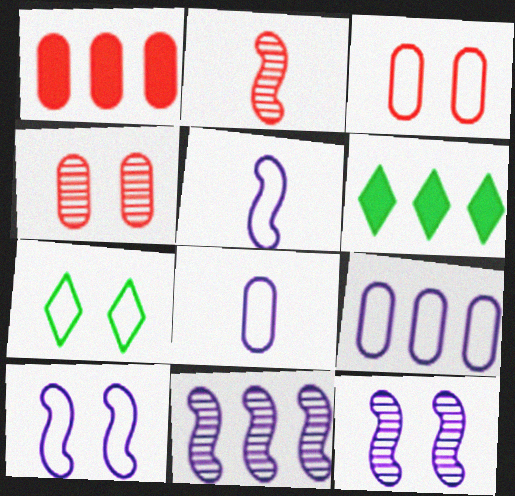[[3, 7, 10], 
[4, 5, 6]]